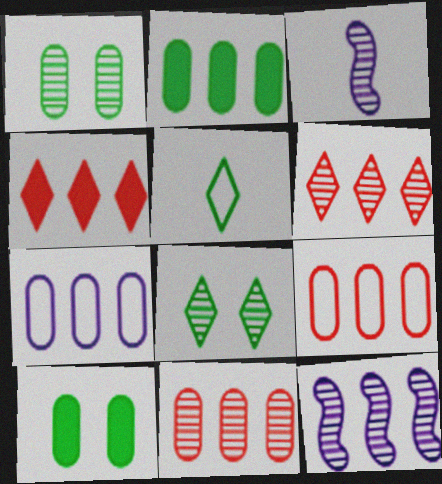[[1, 3, 6], 
[2, 7, 11], 
[3, 8, 11]]